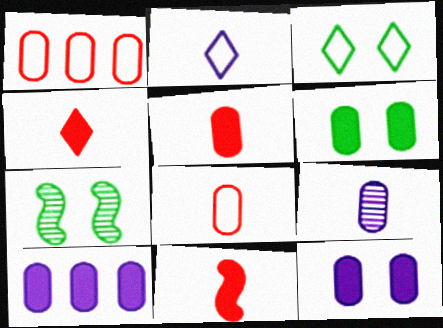[[1, 6, 9], 
[3, 6, 7], 
[4, 5, 11], 
[5, 6, 10]]